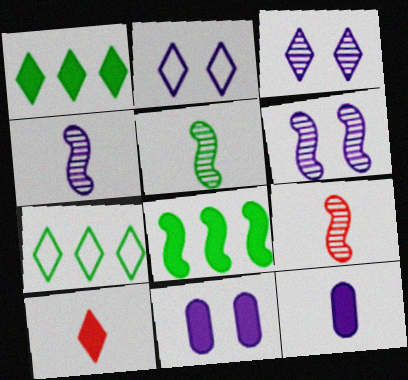[[2, 6, 11], 
[3, 7, 10], 
[4, 5, 9], 
[7, 9, 11], 
[8, 10, 11]]